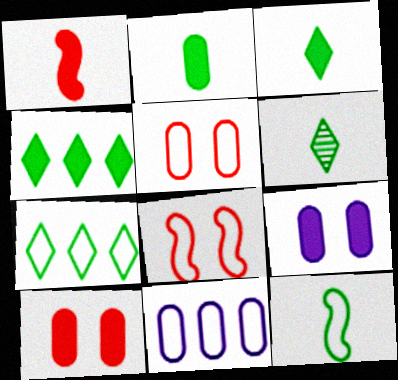[[1, 4, 9], 
[2, 6, 12]]